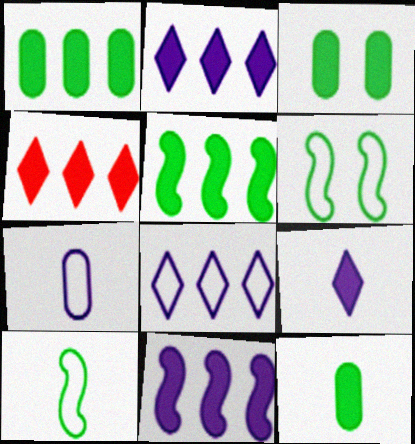[[1, 3, 12], 
[1, 4, 11]]